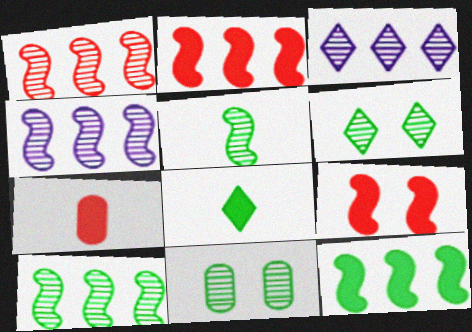[[1, 4, 10]]